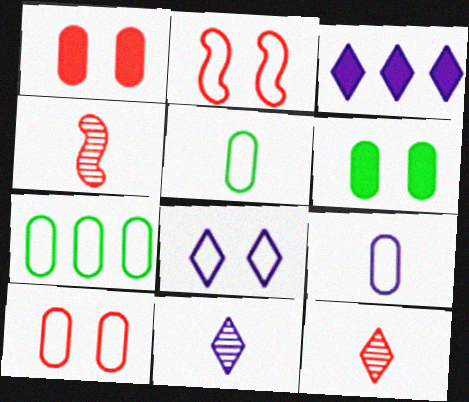[[3, 8, 11], 
[7, 9, 10]]